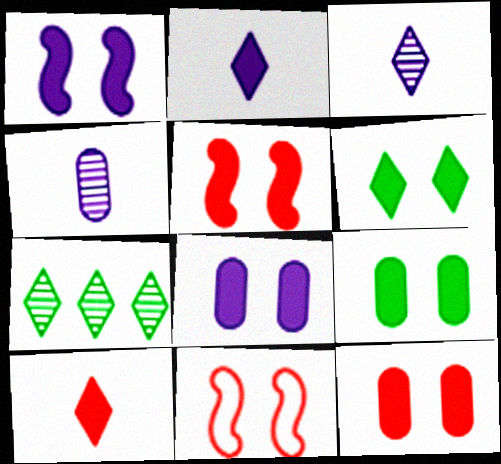[[1, 6, 12], 
[5, 6, 8], 
[8, 9, 12]]